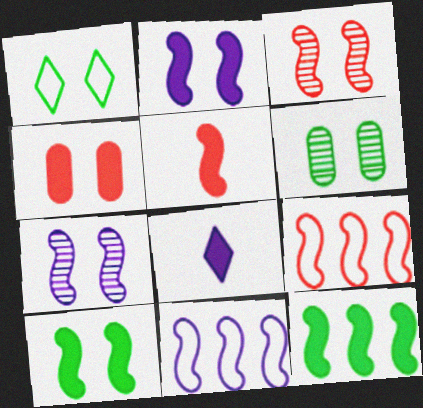[[1, 4, 7], 
[1, 6, 10], 
[2, 5, 12], 
[3, 5, 9], 
[4, 8, 12], 
[6, 8, 9]]